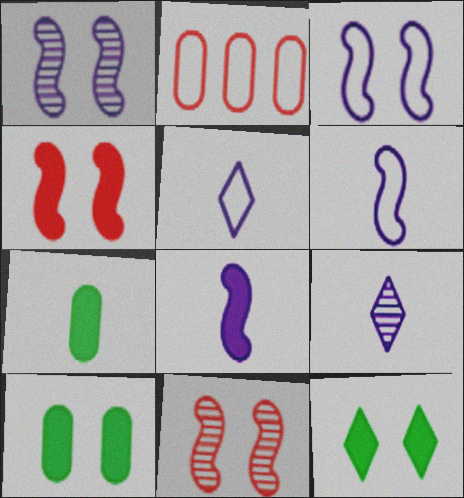[]